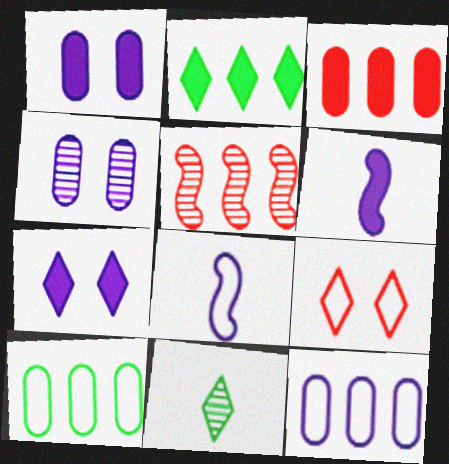[[2, 5, 12], 
[4, 5, 11], 
[8, 9, 10]]